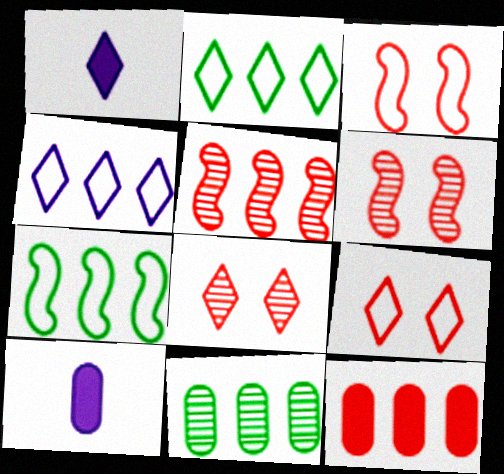[[1, 2, 8], 
[1, 3, 11], 
[2, 6, 10], 
[7, 8, 10]]